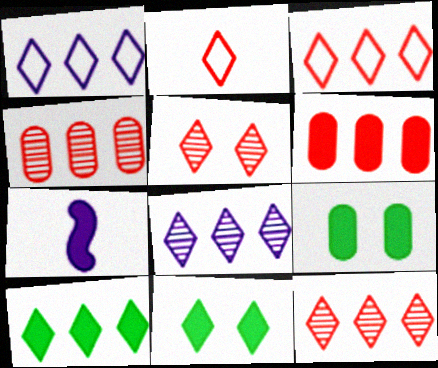[[1, 10, 12], 
[2, 8, 11], 
[3, 8, 10], 
[6, 7, 11]]